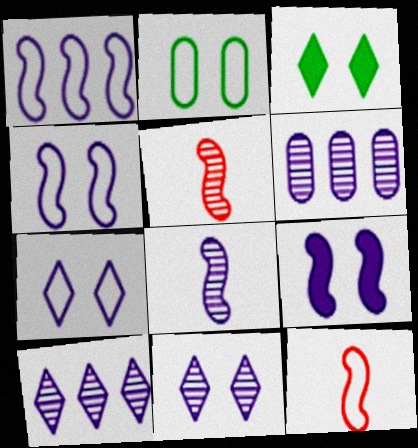[[1, 8, 9], 
[3, 6, 12], 
[6, 8, 11]]